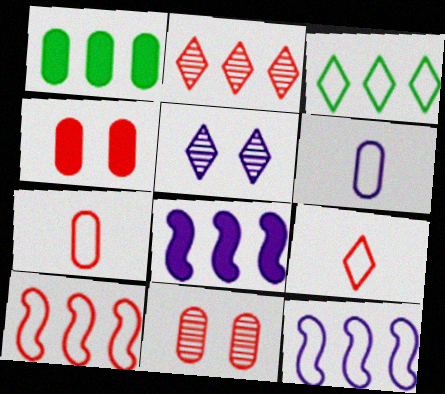[[1, 2, 12], 
[1, 6, 11], 
[5, 6, 8]]